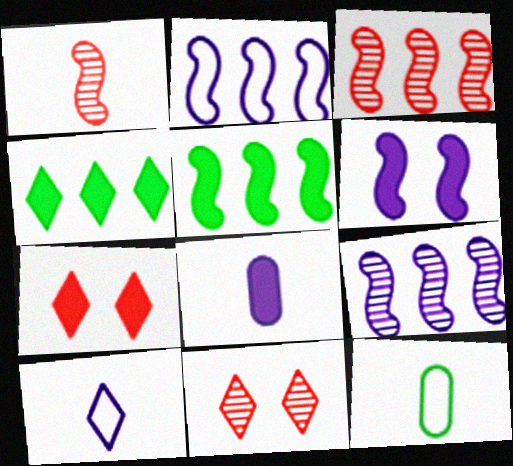[[2, 3, 5], 
[4, 10, 11], 
[5, 7, 8], 
[7, 9, 12]]